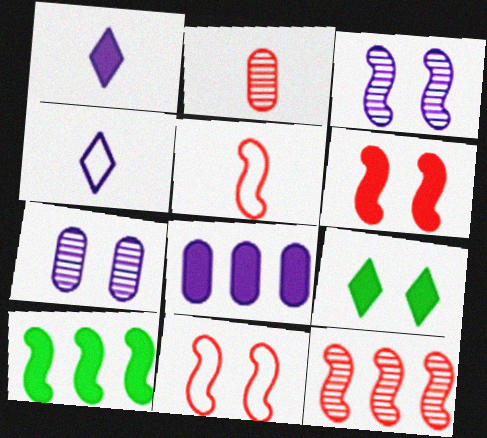[[3, 4, 8], 
[3, 5, 10], 
[5, 6, 12], 
[7, 9, 11]]